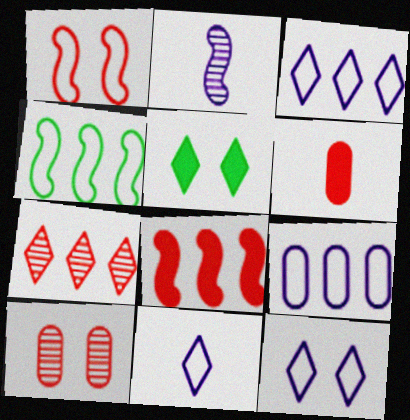[[1, 6, 7], 
[3, 11, 12], 
[5, 7, 11]]